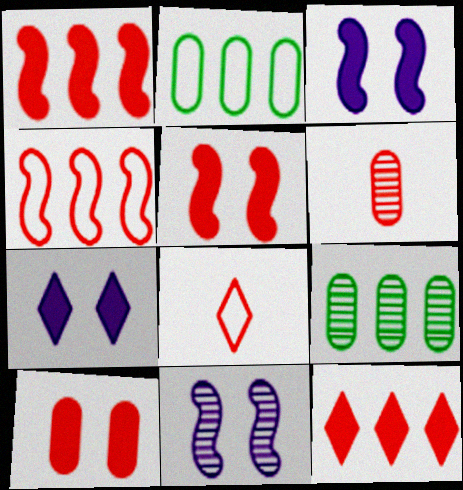[[3, 8, 9]]